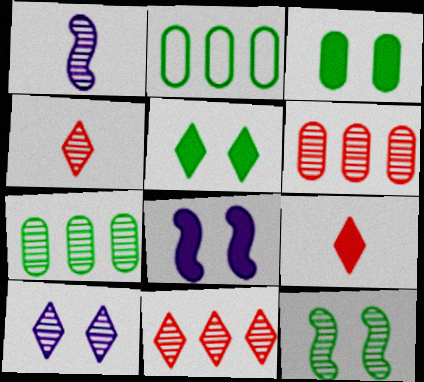[[2, 4, 8]]